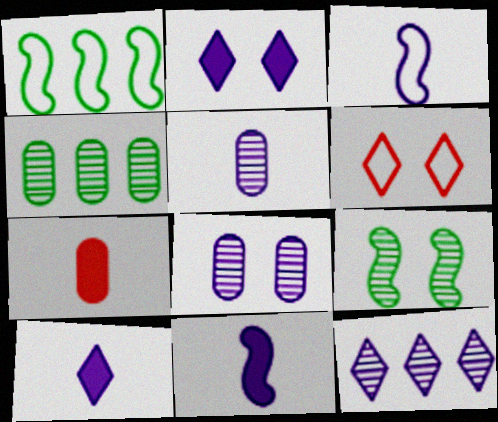[[3, 5, 10], 
[4, 6, 11]]